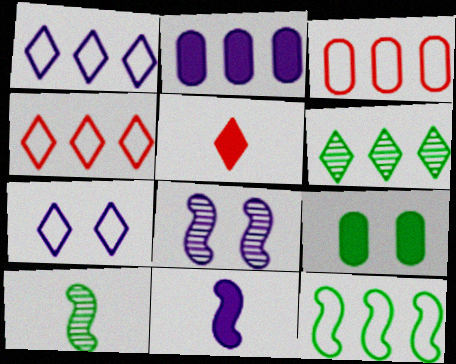[[1, 3, 12], 
[5, 6, 7]]